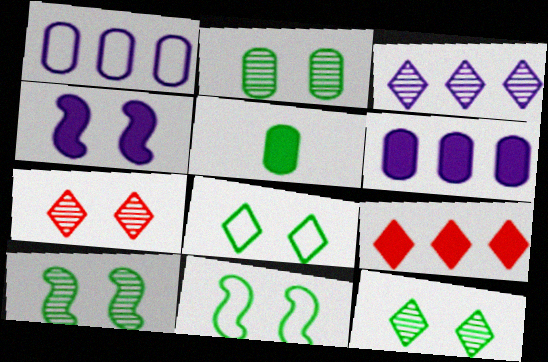[[2, 10, 12], 
[4, 5, 9]]